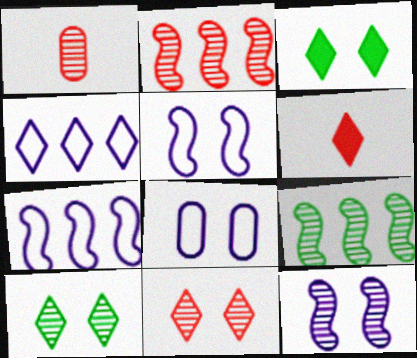[[1, 2, 11], 
[1, 3, 7], 
[4, 6, 10], 
[6, 8, 9]]